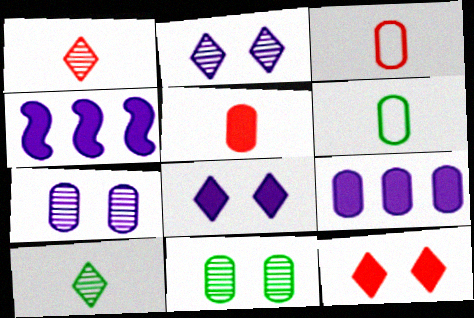[[3, 9, 11]]